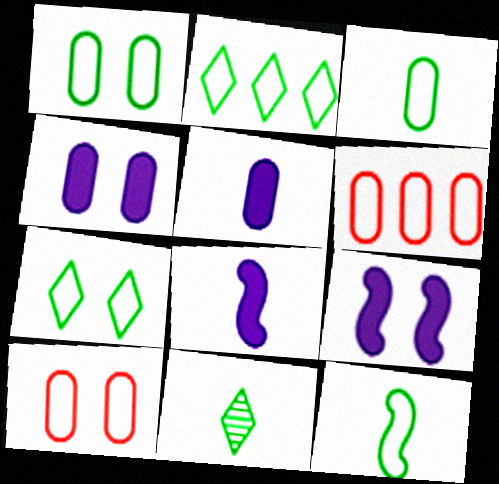[[1, 2, 12], 
[6, 9, 11]]